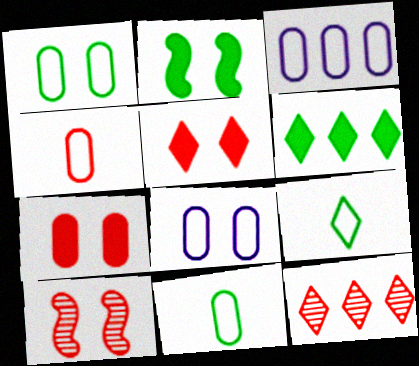[[1, 3, 4]]